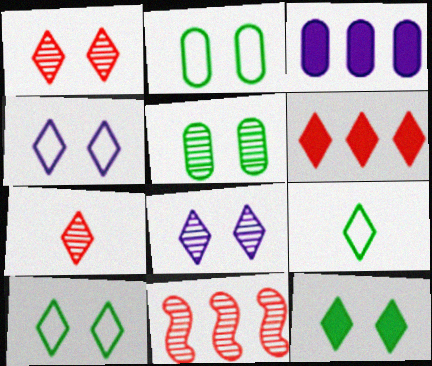[[1, 4, 12], 
[6, 8, 9]]